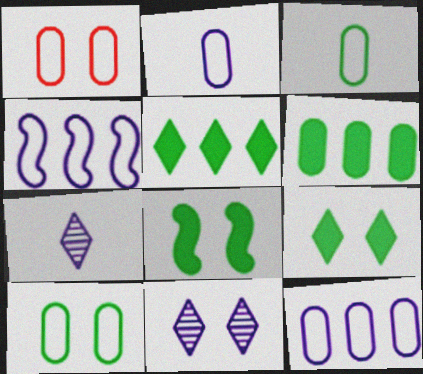[[1, 3, 12], 
[1, 8, 11]]